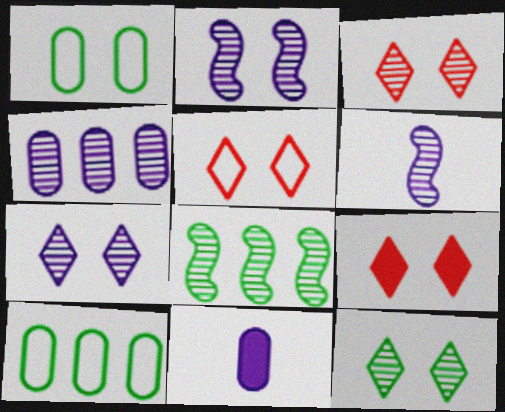[[1, 2, 9], 
[3, 5, 9], 
[3, 7, 12], 
[4, 6, 7], 
[5, 8, 11], 
[6, 9, 10]]